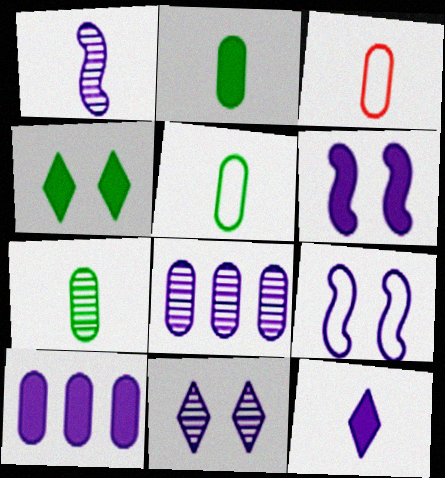[[1, 8, 11], 
[2, 5, 7], 
[6, 10, 12], 
[8, 9, 12]]